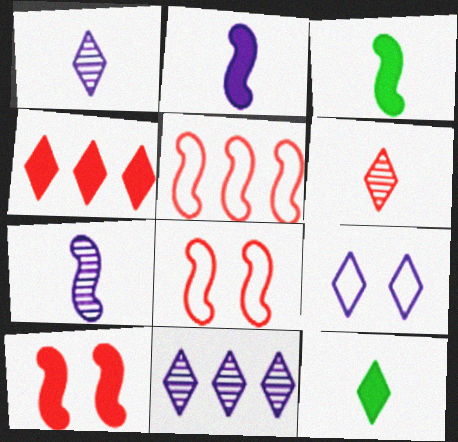[]